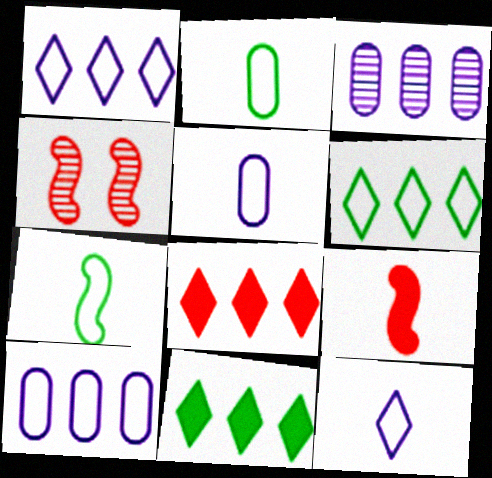[[4, 5, 11]]